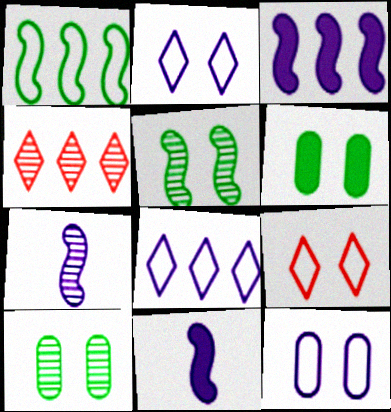[[4, 7, 10]]